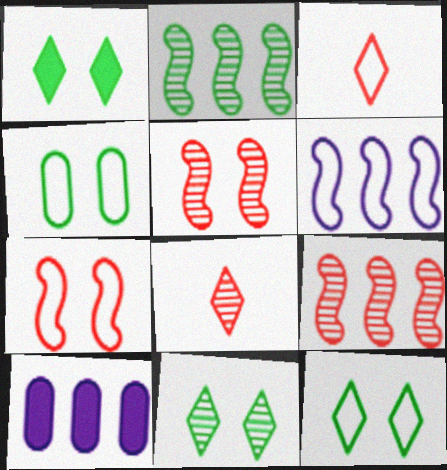[[1, 11, 12], 
[3, 4, 6]]